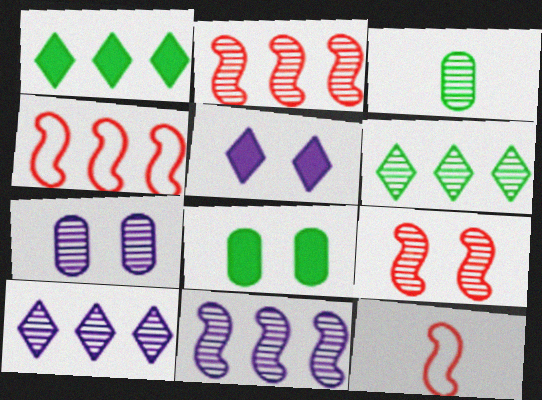[[1, 7, 12], 
[3, 4, 5], 
[3, 9, 10], 
[8, 10, 12]]